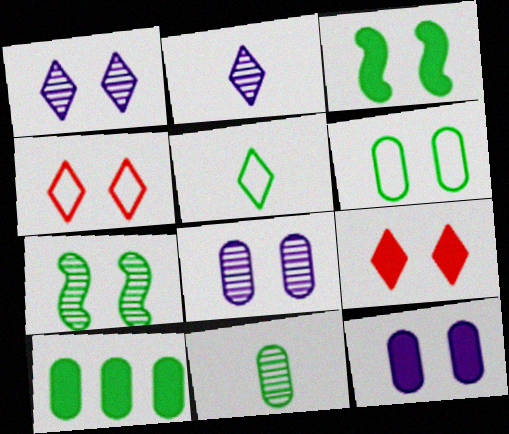[[3, 4, 8], 
[3, 9, 12], 
[4, 7, 12], 
[5, 7, 10], 
[6, 10, 11]]